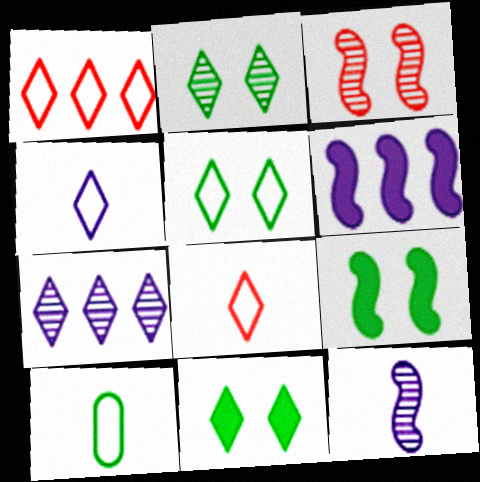[[1, 4, 5], 
[2, 5, 11], 
[7, 8, 11]]